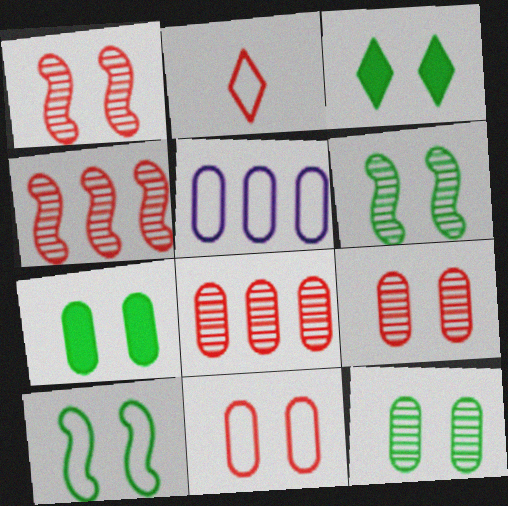[[2, 5, 10], 
[3, 10, 12]]